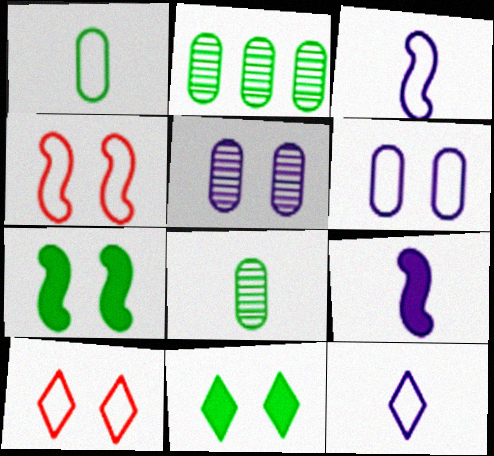[[2, 9, 10], 
[4, 5, 11], 
[5, 7, 10]]